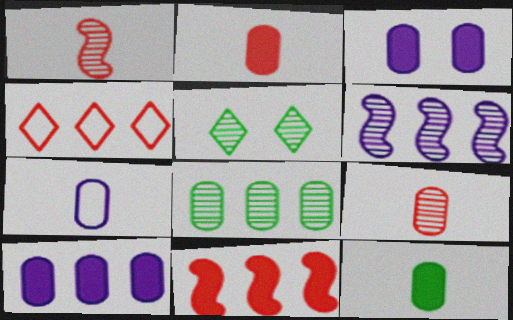[[5, 6, 9], 
[5, 7, 11], 
[7, 9, 12]]